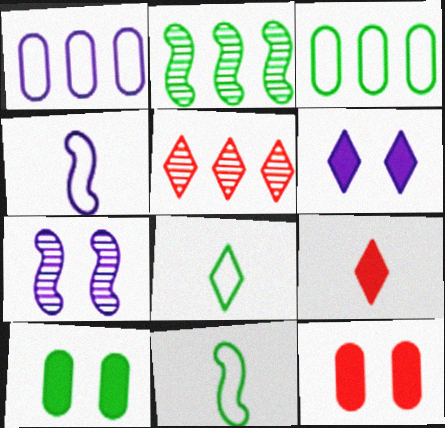[[2, 8, 10], 
[3, 7, 9], 
[4, 5, 10], 
[5, 6, 8]]